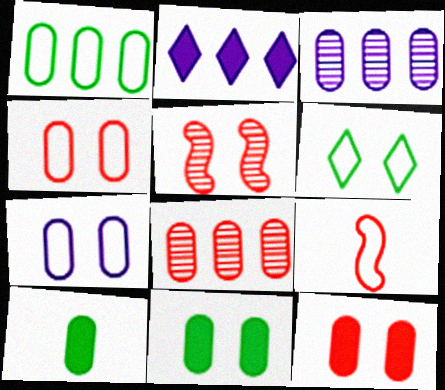[[3, 4, 10], 
[7, 8, 10]]